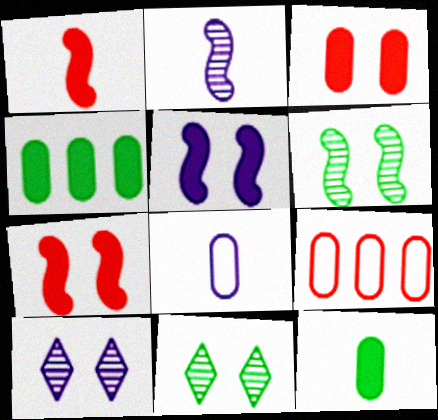[]